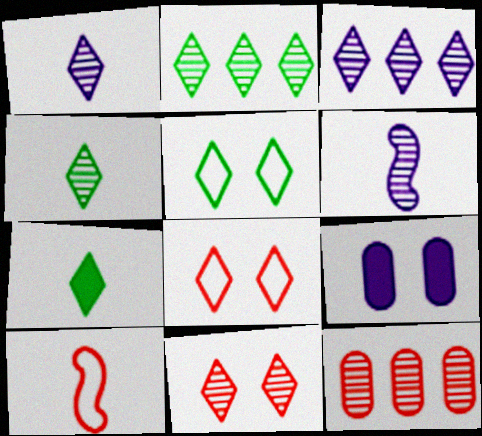[[1, 2, 11], 
[2, 5, 7], 
[2, 9, 10], 
[3, 4, 11], 
[3, 7, 8]]